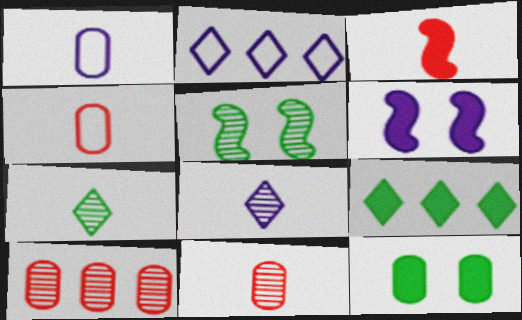[[1, 3, 7], 
[1, 10, 12], 
[5, 8, 10]]